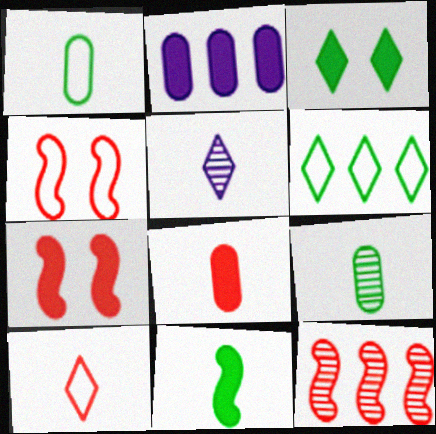[[2, 6, 12]]